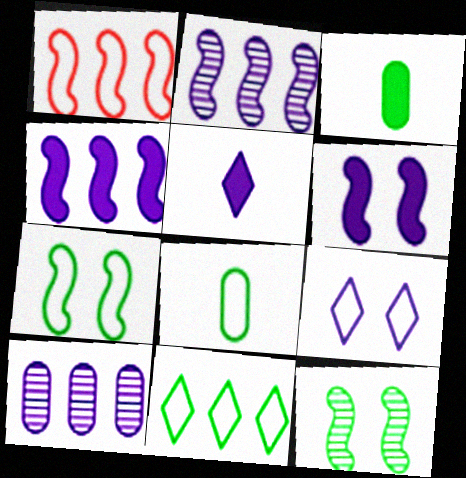[[1, 8, 9], 
[3, 11, 12], 
[7, 8, 11]]